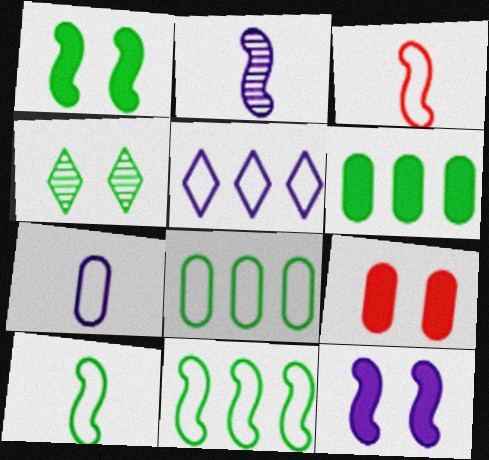[[4, 6, 10]]